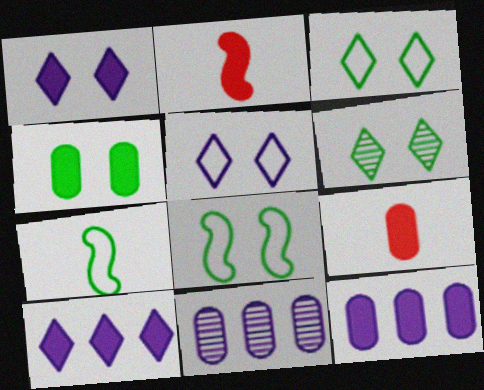[[2, 3, 11], 
[2, 4, 10], 
[4, 6, 8], 
[4, 9, 12]]